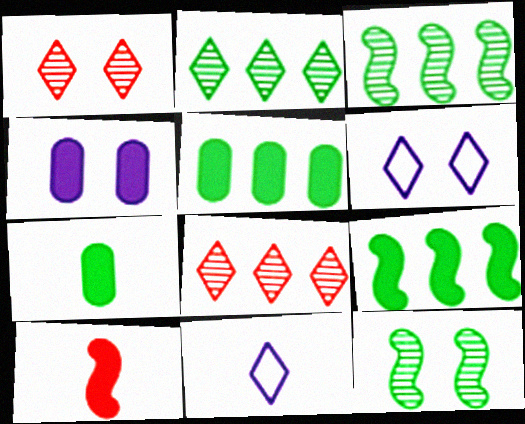[]